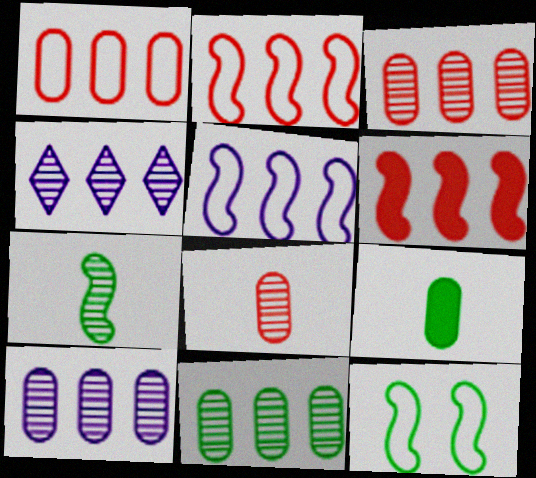[[3, 10, 11]]